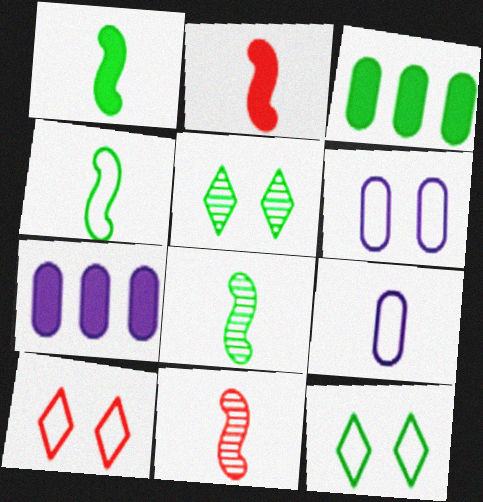[[1, 4, 8], 
[3, 4, 5], 
[3, 8, 12], 
[7, 8, 10], 
[7, 11, 12]]